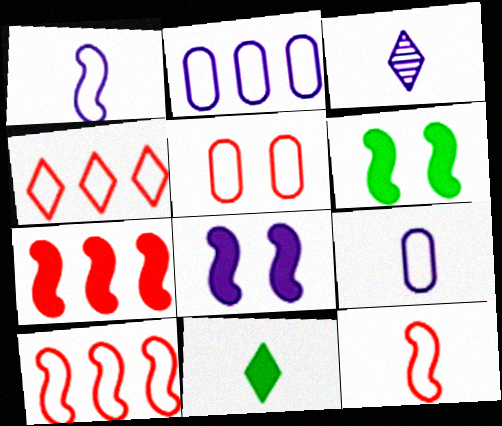[[2, 3, 8], 
[4, 5, 12]]